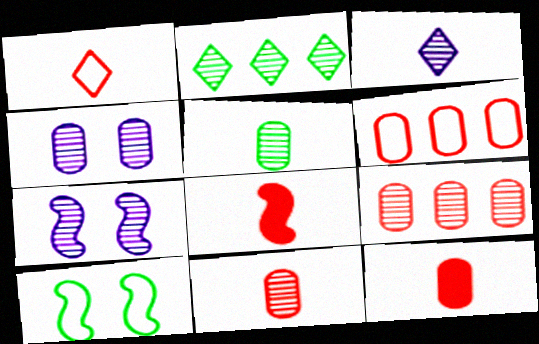[[1, 8, 11], 
[2, 7, 11], 
[4, 5, 9]]